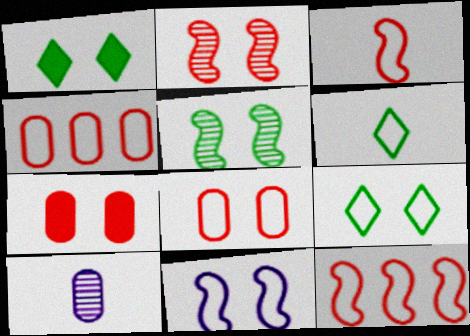[[1, 10, 12], 
[4, 6, 11], 
[8, 9, 11]]